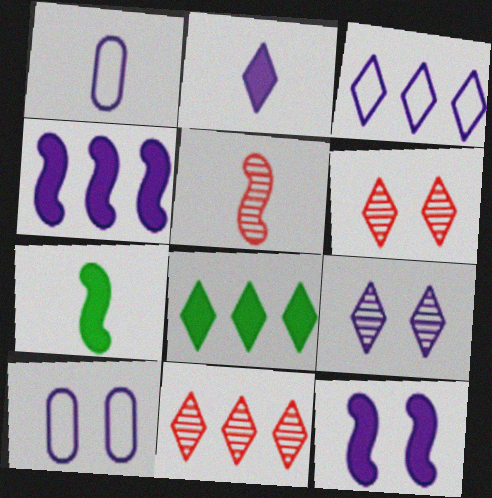[[1, 4, 9], 
[2, 3, 9], 
[3, 8, 11], 
[5, 8, 10], 
[7, 10, 11], 
[9, 10, 12]]